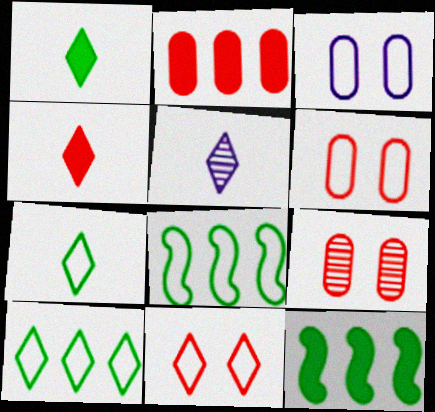[[4, 5, 7], 
[5, 6, 12]]